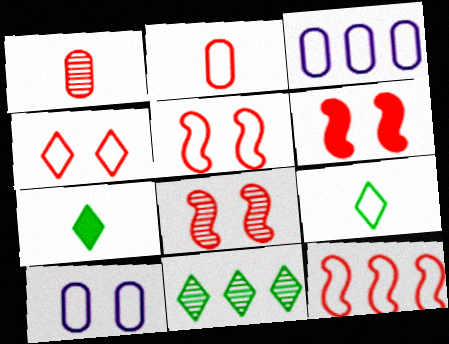[[2, 4, 12], 
[3, 5, 9], 
[3, 7, 8], 
[5, 6, 8], 
[9, 10, 12]]